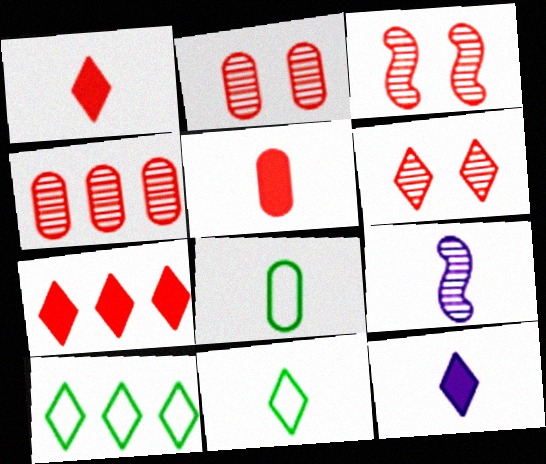[[1, 8, 9], 
[2, 3, 6], 
[5, 9, 11], 
[6, 10, 12]]